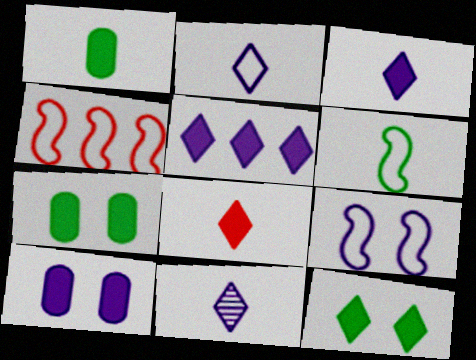[[2, 3, 11], 
[4, 6, 9], 
[4, 7, 11], 
[5, 8, 12]]